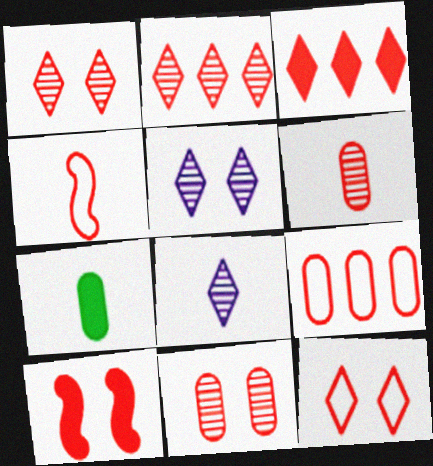[[3, 4, 11], 
[4, 7, 8], 
[4, 9, 12], 
[10, 11, 12]]